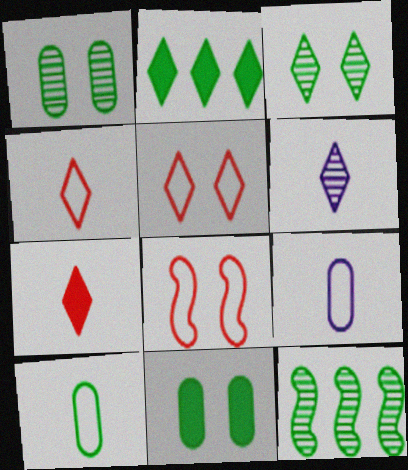[[2, 5, 6]]